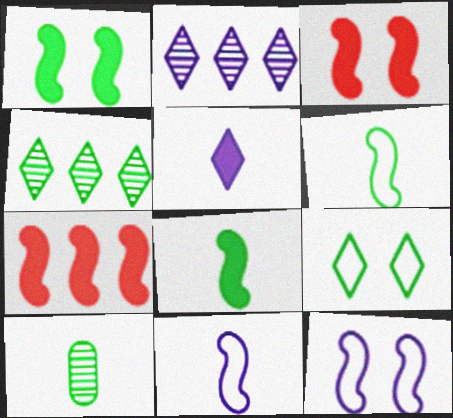[]